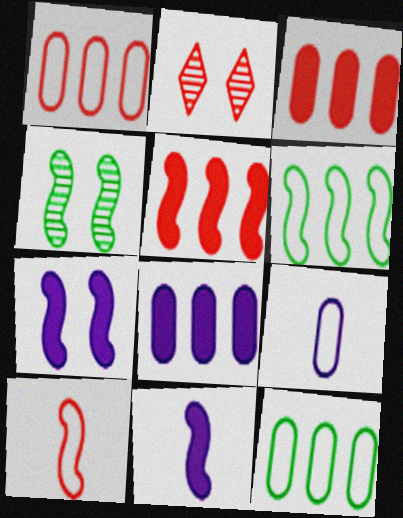[[2, 3, 10], 
[2, 11, 12]]